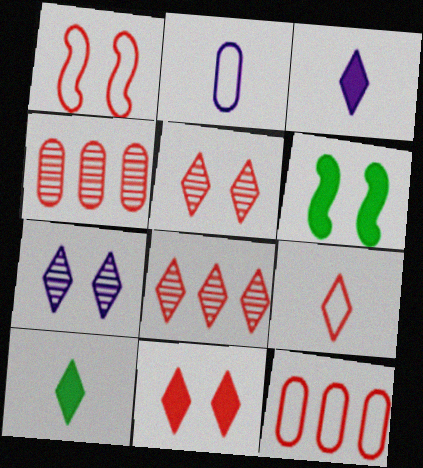[[1, 9, 12], 
[2, 6, 8], 
[8, 9, 11]]